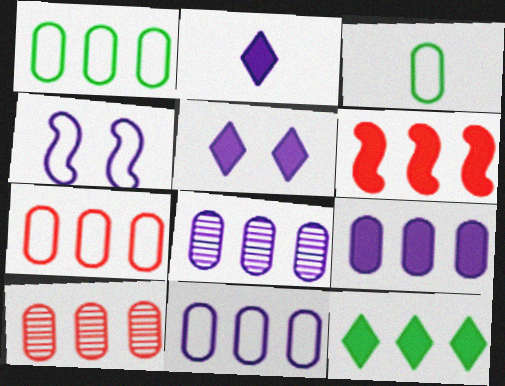[[1, 7, 11], 
[1, 9, 10], 
[2, 4, 8], 
[6, 9, 12], 
[8, 9, 11]]